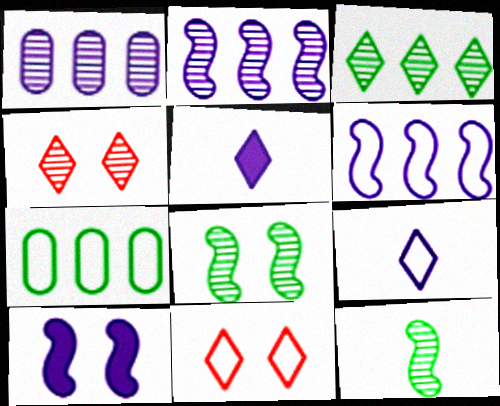[[1, 4, 12], 
[1, 9, 10], 
[3, 5, 11]]